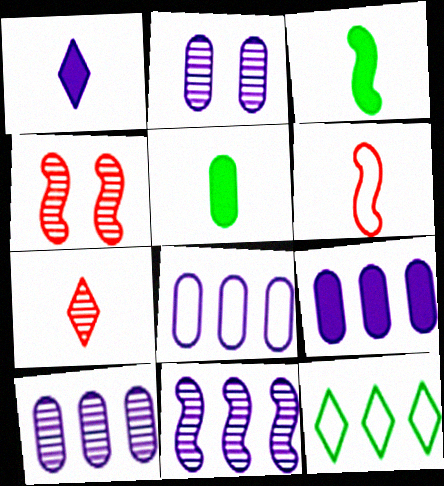[[8, 9, 10]]